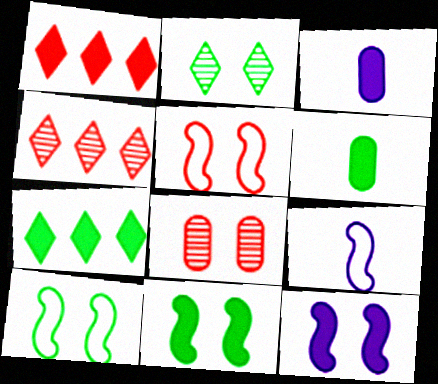[[1, 3, 11], 
[1, 6, 12], 
[3, 4, 10], 
[6, 7, 11], 
[7, 8, 9]]